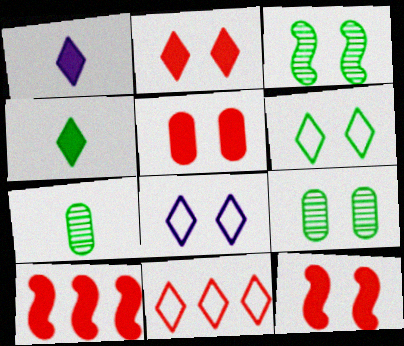[[2, 5, 12], 
[3, 5, 8], 
[7, 8, 10], 
[8, 9, 12]]